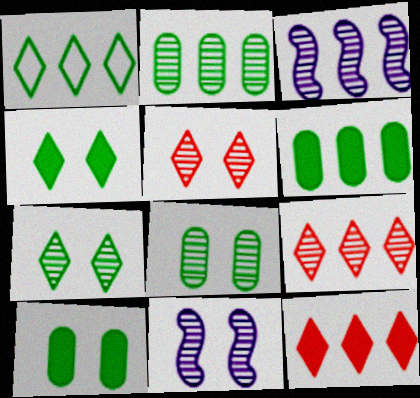[[2, 3, 9], 
[5, 8, 11]]